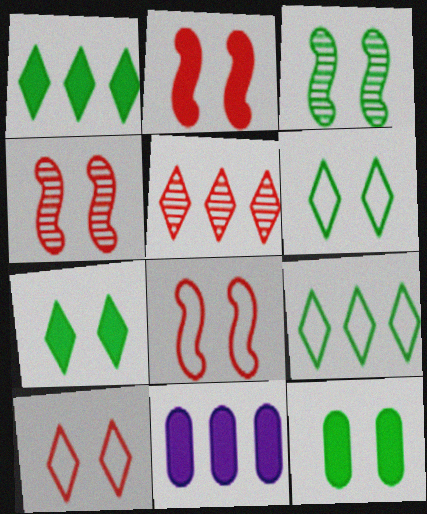[[2, 4, 8], 
[3, 6, 12]]